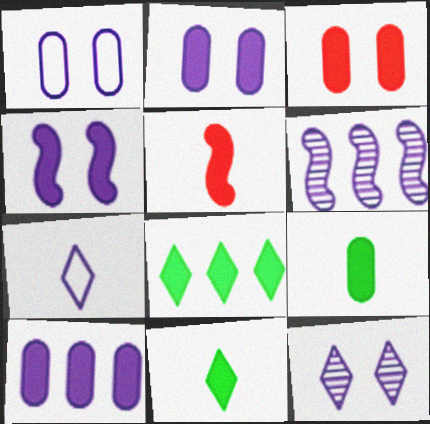[[1, 4, 12], 
[2, 5, 8], 
[2, 6, 7], 
[3, 9, 10]]